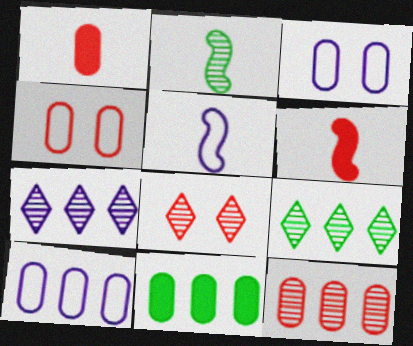[[1, 4, 12], 
[2, 5, 6], 
[3, 6, 9], 
[5, 8, 11], 
[10, 11, 12]]